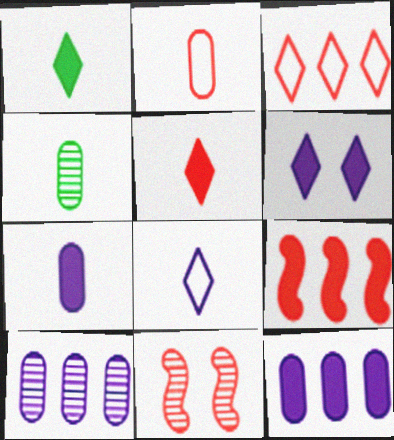[[2, 4, 7]]